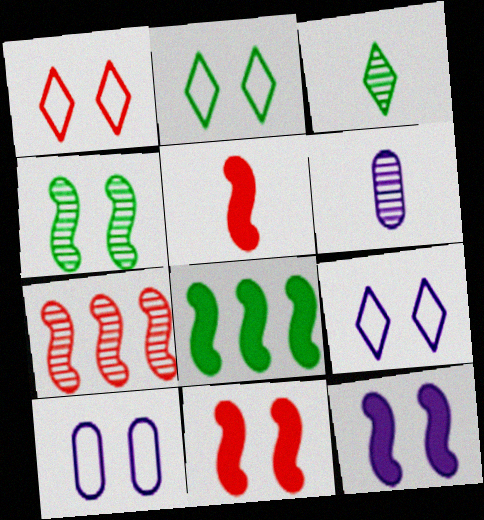[[1, 2, 9], 
[1, 6, 8], 
[5, 8, 12]]